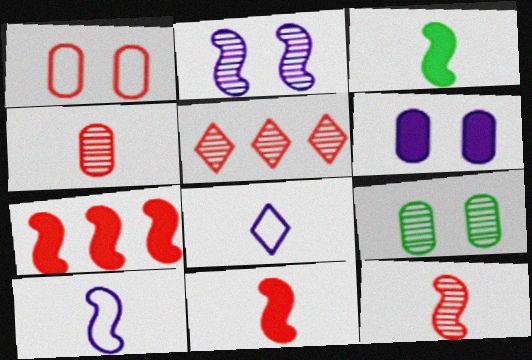[[1, 5, 11], 
[1, 6, 9], 
[3, 4, 8], 
[3, 10, 12], 
[7, 8, 9]]